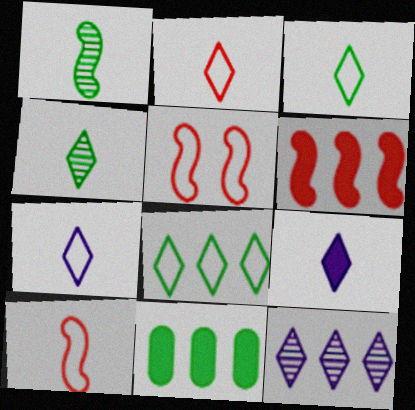[[2, 3, 7], 
[2, 4, 9]]